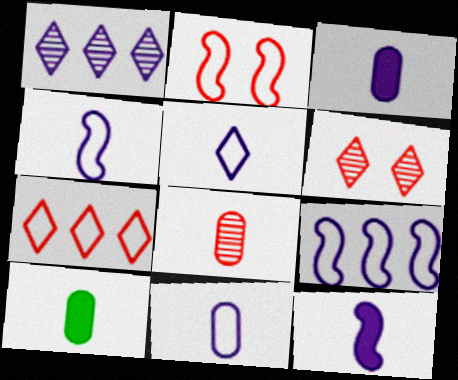[[1, 2, 10], 
[4, 5, 11], 
[6, 9, 10], 
[8, 10, 11]]